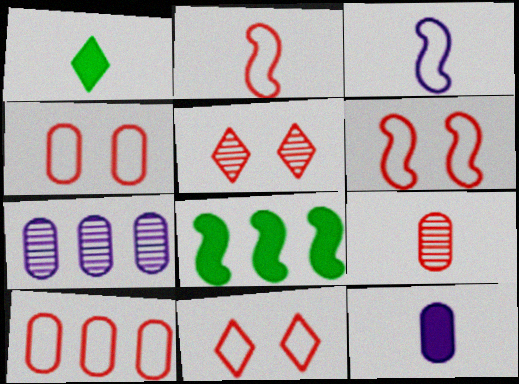[[1, 3, 9], 
[1, 6, 7], 
[2, 10, 11], 
[4, 6, 11]]